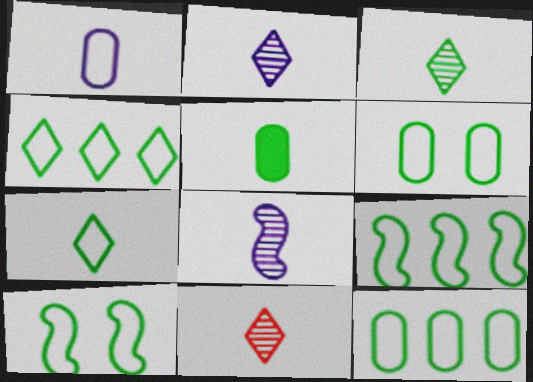[[2, 3, 11], 
[4, 9, 12], 
[6, 7, 9], 
[7, 10, 12]]